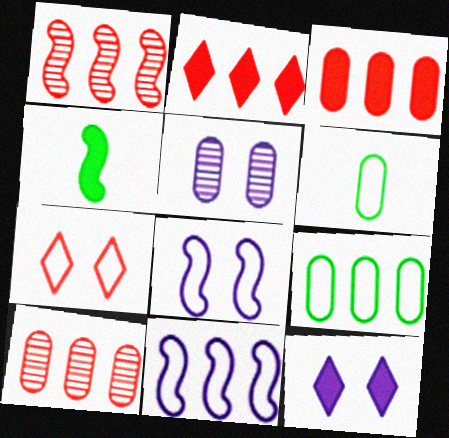[[1, 4, 8], 
[1, 6, 12], 
[3, 4, 12], 
[3, 5, 6], 
[5, 8, 12], 
[6, 7, 11]]